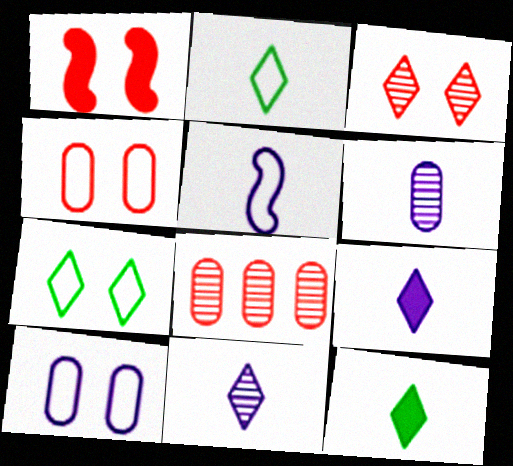[[1, 3, 4], 
[5, 6, 9]]